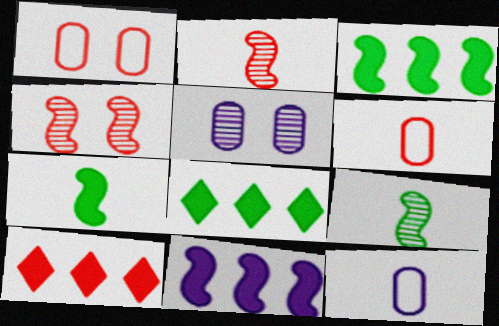[[1, 2, 10], 
[4, 6, 10], 
[4, 8, 12]]